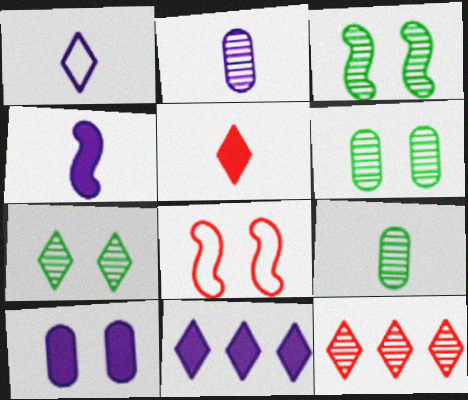[[1, 2, 4], 
[2, 3, 12], 
[3, 6, 7], 
[4, 10, 11], 
[7, 8, 10], 
[8, 9, 11]]